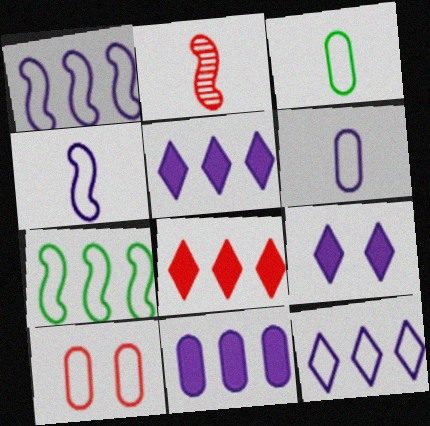[[2, 8, 10]]